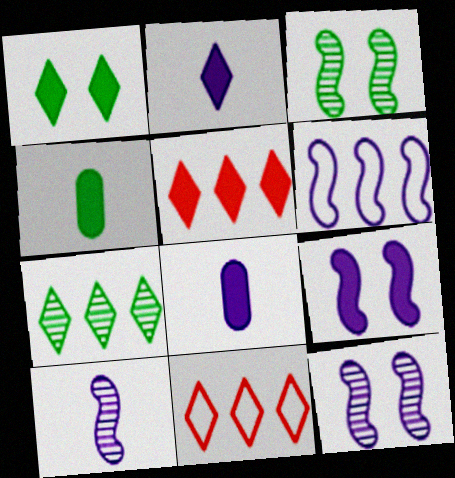[[1, 2, 5], 
[3, 8, 11], 
[4, 5, 9], 
[4, 11, 12], 
[6, 9, 10]]